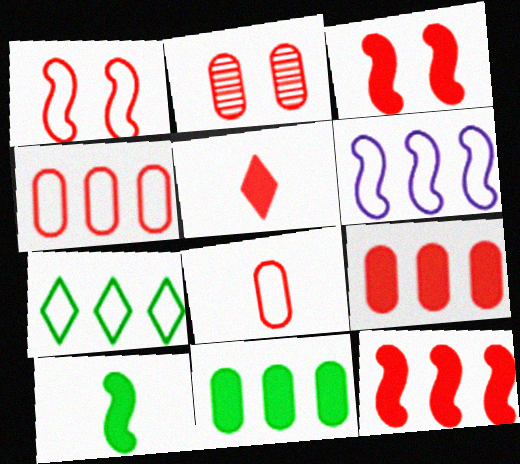[[2, 8, 9], 
[3, 5, 9], 
[4, 6, 7]]